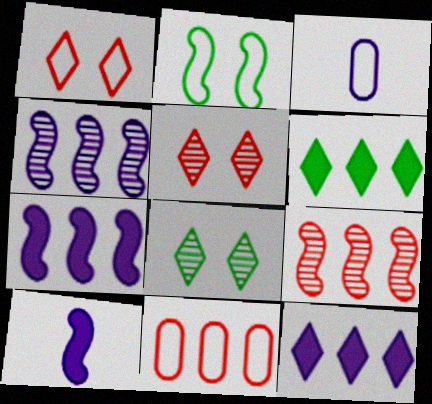[[2, 9, 10], 
[4, 6, 11], 
[8, 10, 11]]